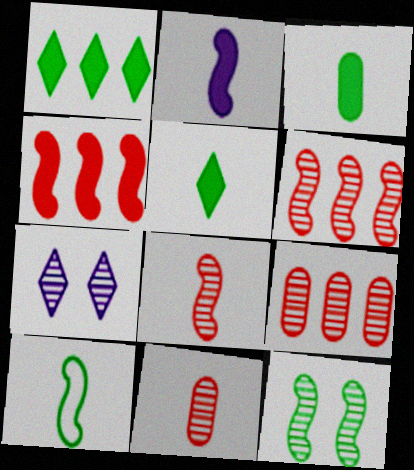[[2, 8, 10]]